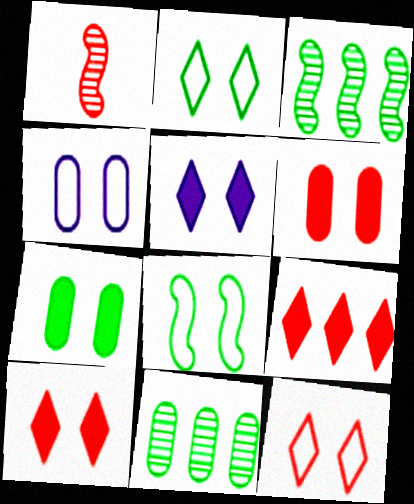[[4, 8, 12]]